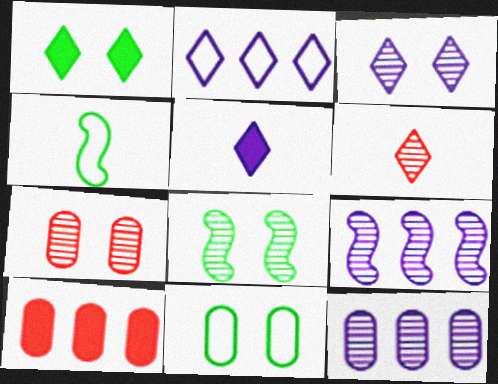[[1, 2, 6], 
[1, 8, 11], 
[2, 3, 5], 
[3, 4, 10], 
[3, 7, 8], 
[6, 8, 12]]